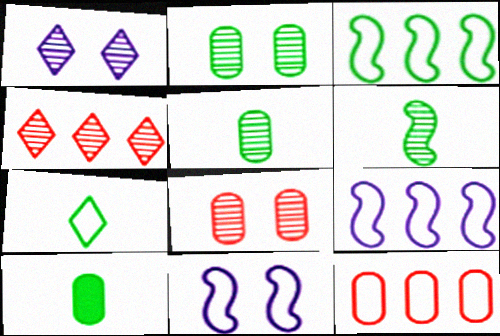[[4, 10, 11], 
[6, 7, 10], 
[7, 11, 12]]